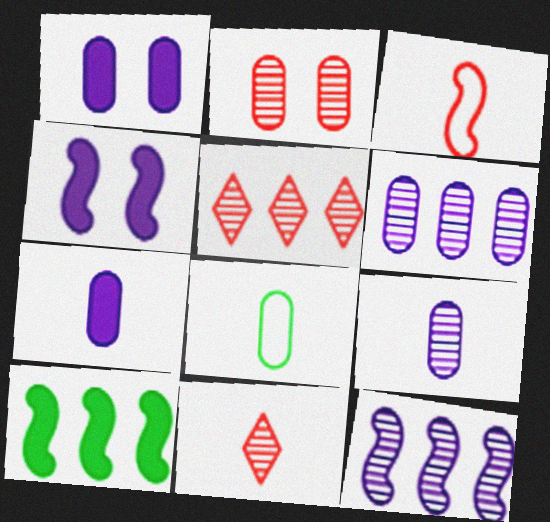[[4, 5, 8]]